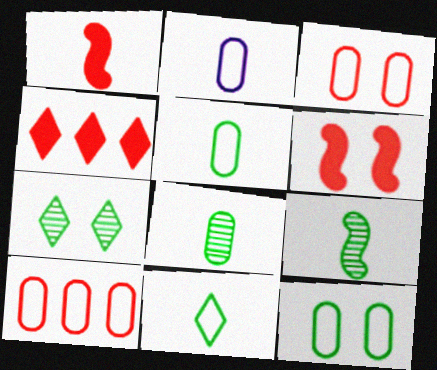[[2, 10, 12]]